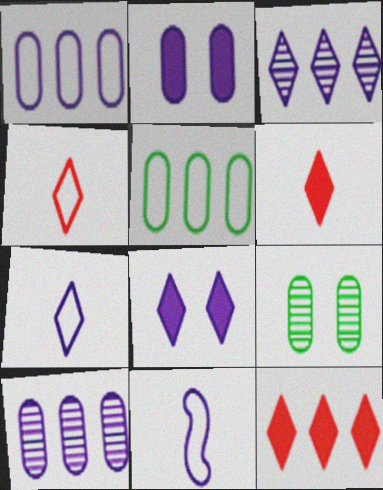[[2, 3, 11], 
[3, 7, 8], 
[8, 10, 11], 
[9, 11, 12]]